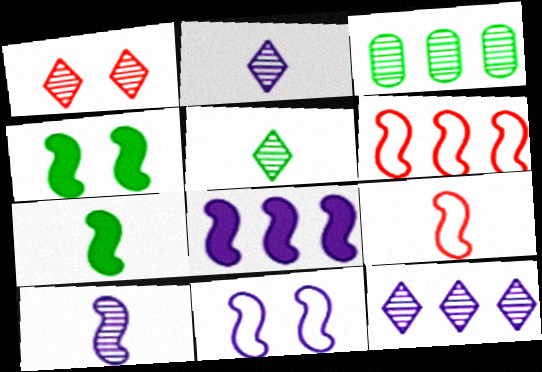[[1, 3, 10], 
[1, 5, 12], 
[4, 6, 10], 
[7, 9, 10], 
[8, 10, 11]]